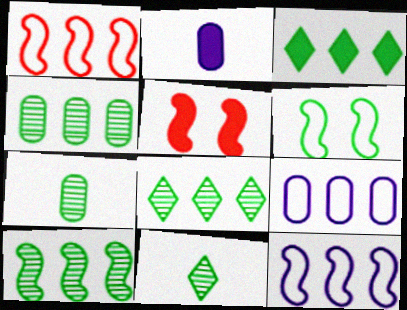[[2, 3, 5], 
[3, 6, 7], 
[4, 8, 10], 
[5, 9, 11]]